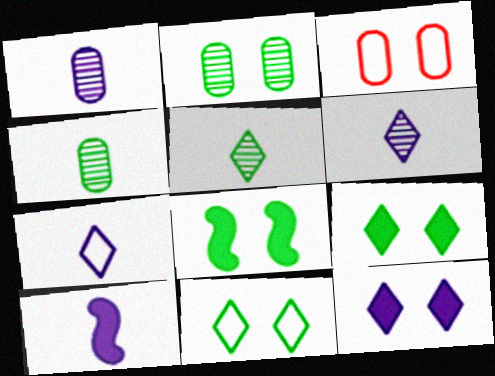[[1, 7, 10], 
[2, 8, 11]]